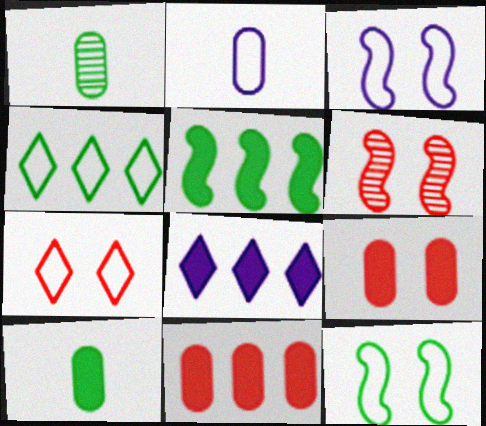[[5, 8, 11], 
[6, 7, 9]]